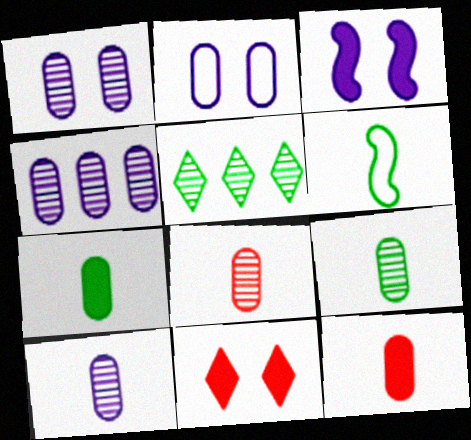[[1, 4, 10], 
[4, 6, 11], 
[8, 9, 10]]